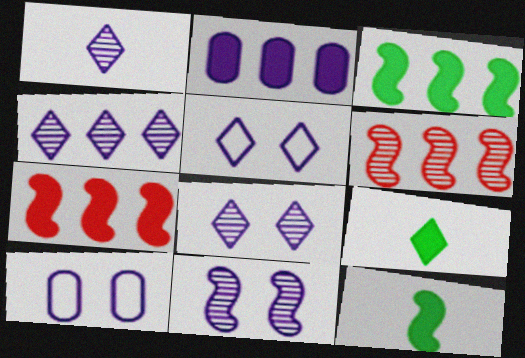[[1, 4, 8], 
[6, 9, 10]]